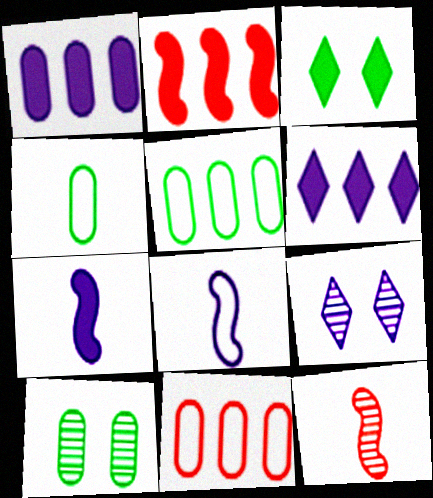[[1, 8, 9], 
[2, 4, 9]]